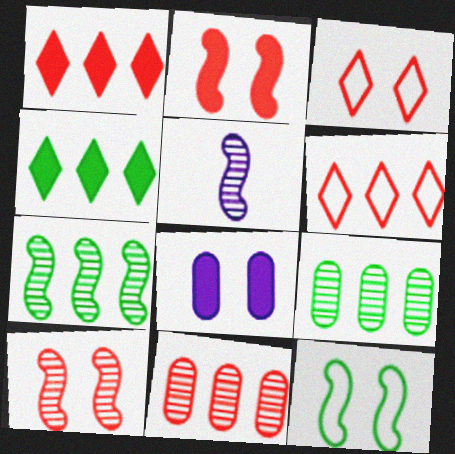[[5, 7, 10]]